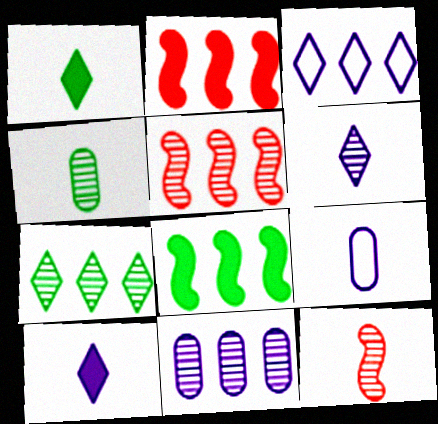[[1, 9, 12], 
[4, 6, 12], 
[5, 7, 11]]